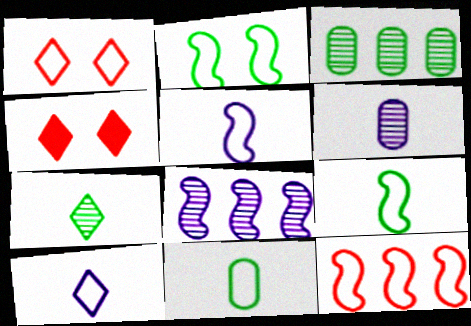[[2, 5, 12], 
[3, 4, 5], 
[4, 8, 11]]